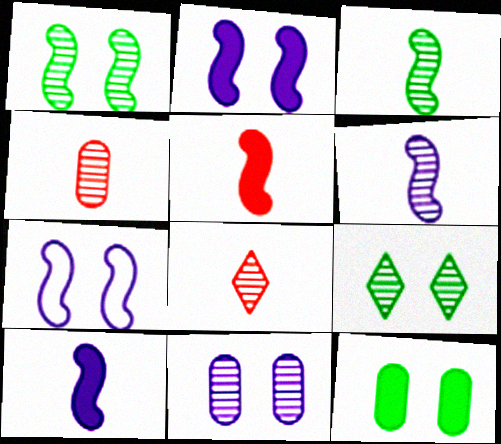[]